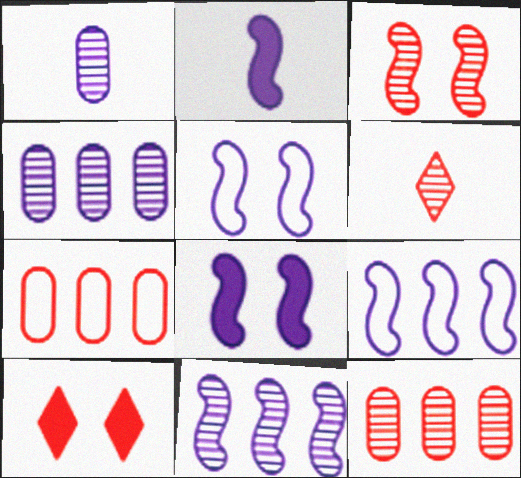[[2, 5, 11], 
[3, 6, 12]]